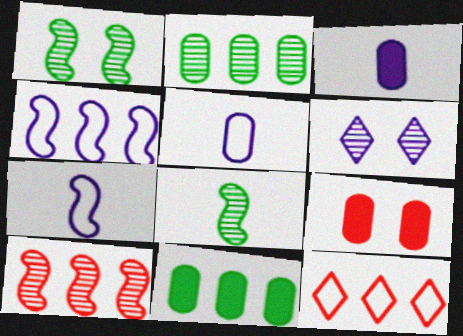[[1, 3, 12], 
[2, 5, 9], 
[3, 4, 6], 
[3, 9, 11]]